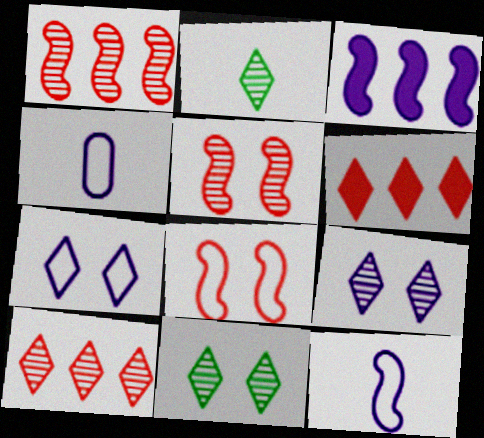[[2, 6, 7], 
[2, 9, 10], 
[3, 4, 9]]